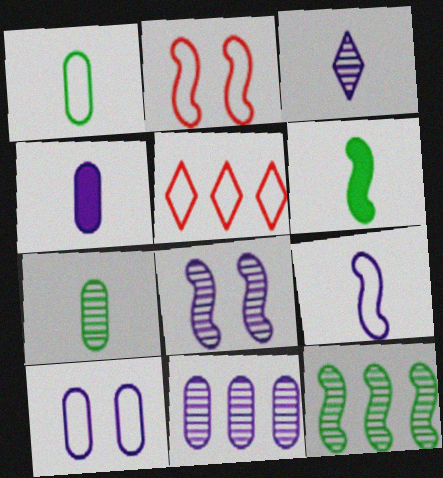[[3, 4, 9], 
[3, 8, 11], 
[4, 10, 11]]